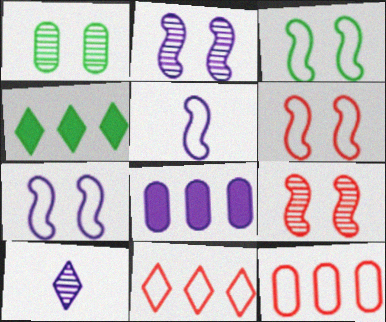[[3, 6, 7], 
[7, 8, 10]]